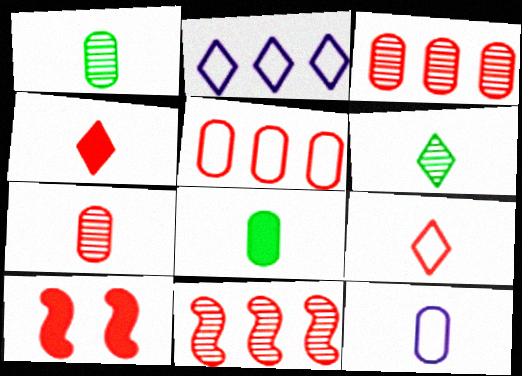[[1, 2, 10], 
[3, 9, 10], 
[7, 8, 12]]